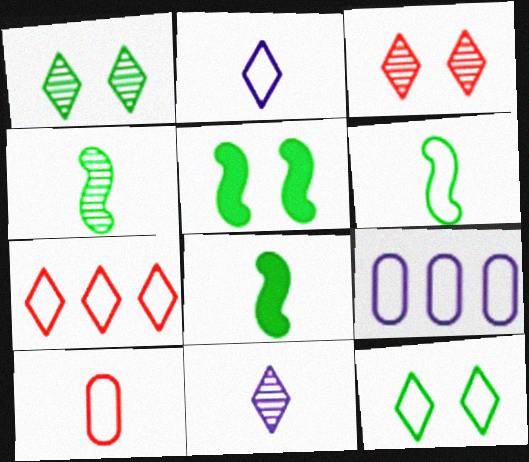[[2, 6, 10], 
[2, 7, 12], 
[3, 8, 9], 
[4, 6, 8], 
[8, 10, 11]]